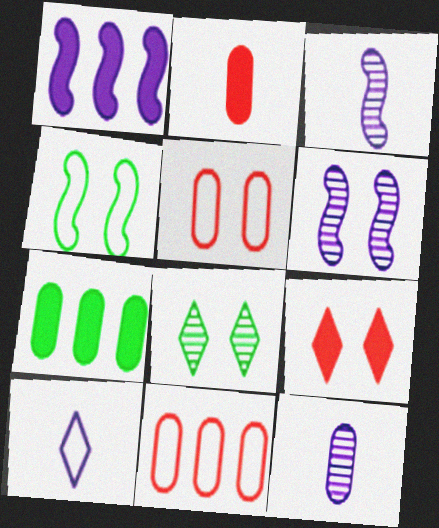[[4, 10, 11], 
[5, 7, 12]]